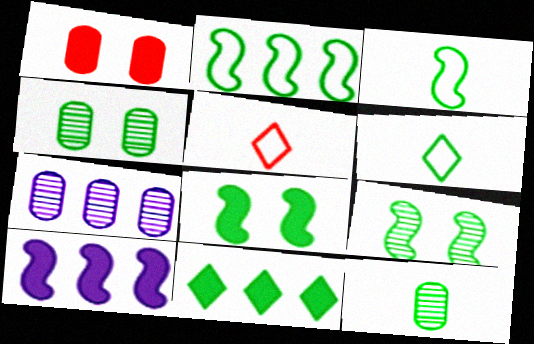[[3, 4, 11], 
[4, 5, 10], 
[5, 7, 8]]